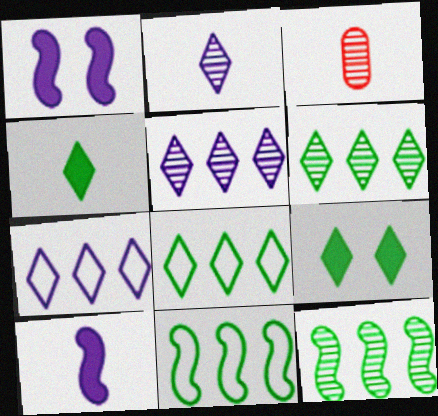[[1, 3, 8]]